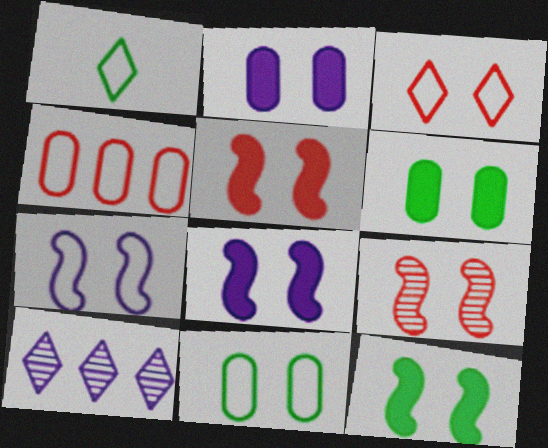[[1, 4, 7], 
[3, 7, 11], 
[5, 8, 12], 
[7, 9, 12]]